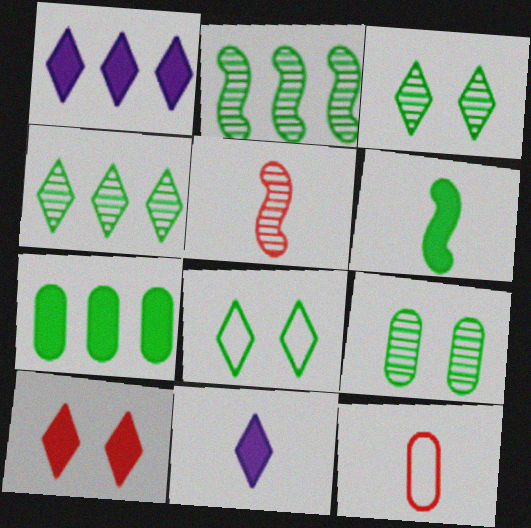[]